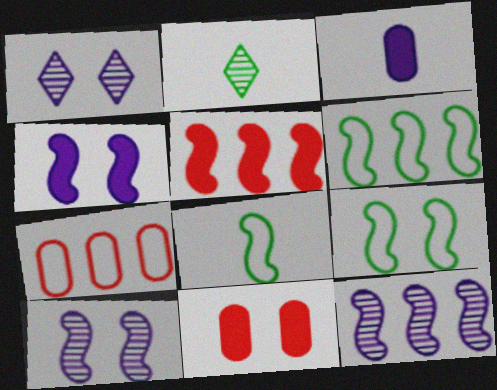[[1, 9, 11], 
[2, 4, 7], 
[5, 6, 12], 
[5, 8, 10], 
[6, 8, 9]]